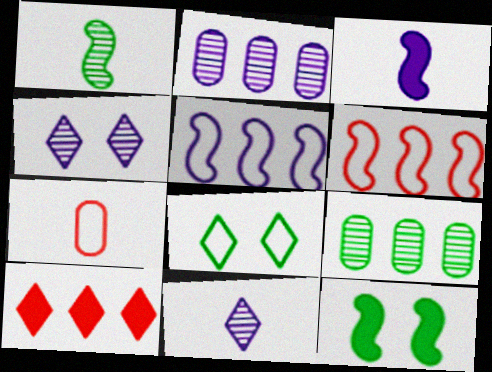[[5, 7, 8], 
[5, 9, 10], 
[8, 10, 11]]